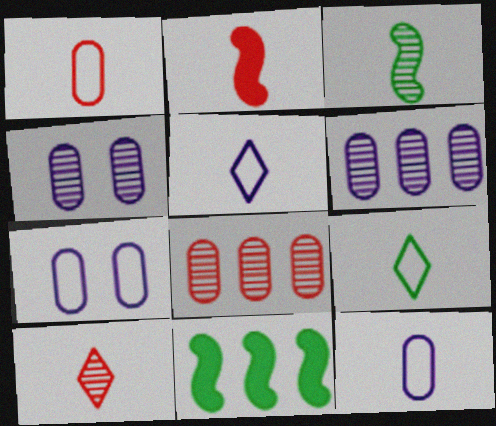[[1, 2, 10], 
[7, 10, 11]]